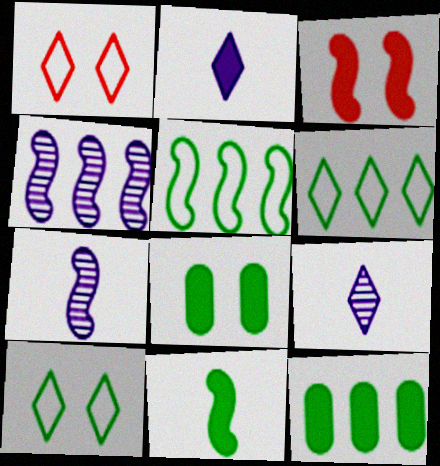[[1, 7, 12], 
[2, 3, 12], 
[3, 5, 7]]